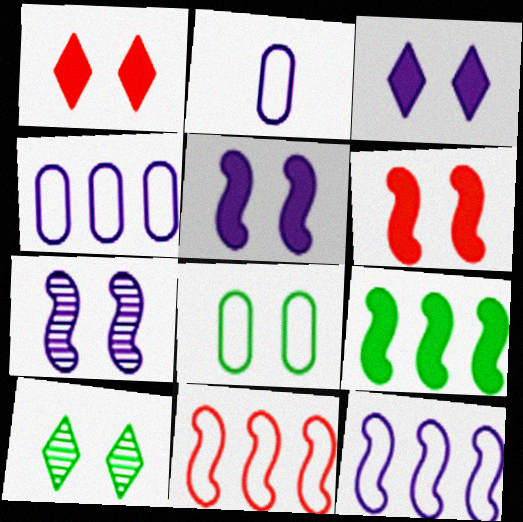[[1, 7, 8]]